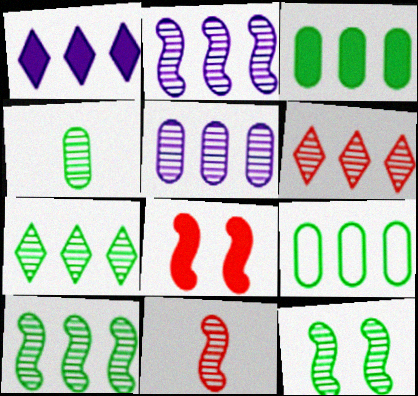[[2, 11, 12], 
[4, 7, 12], 
[5, 6, 10]]